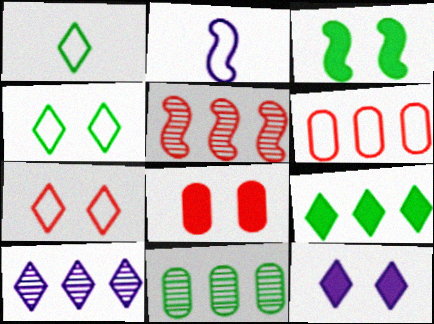[[1, 3, 11], 
[2, 3, 5], 
[2, 4, 6], 
[3, 8, 12], 
[5, 10, 11]]